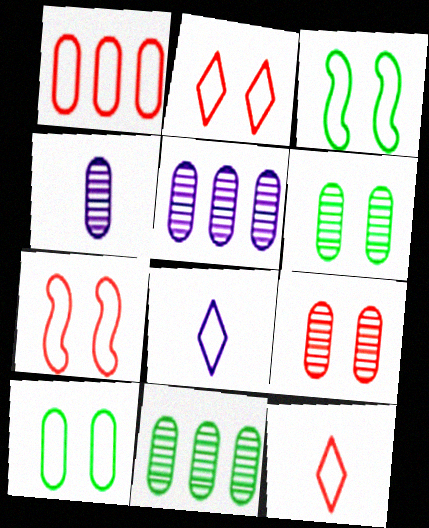[[1, 3, 8], 
[1, 7, 12], 
[4, 9, 11]]